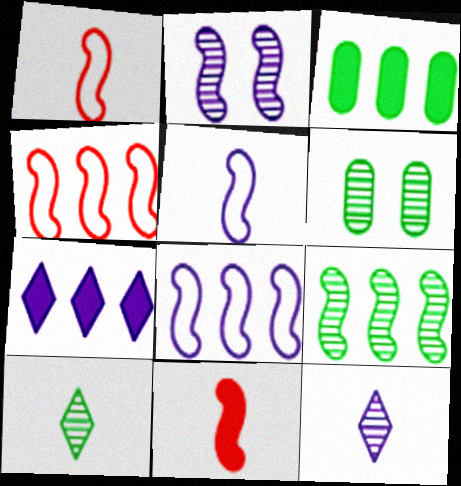[[1, 6, 7], 
[6, 9, 10]]